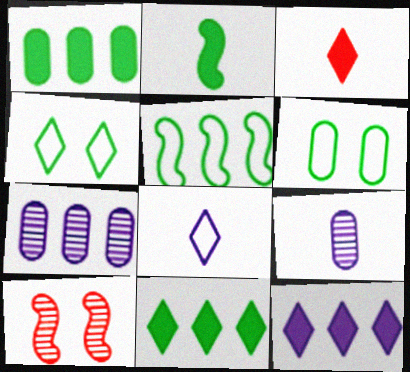[[1, 8, 10]]